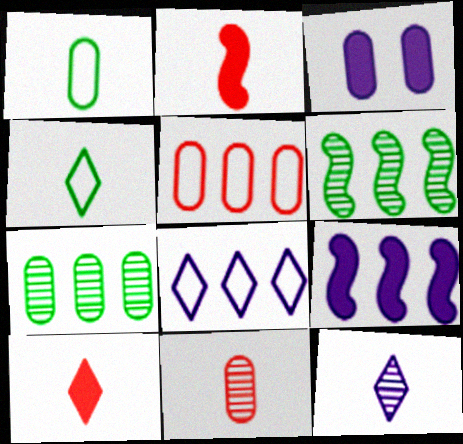[[1, 2, 12], 
[4, 10, 12]]